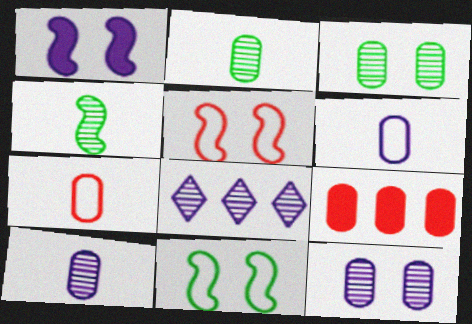[[1, 6, 8], 
[3, 6, 9]]